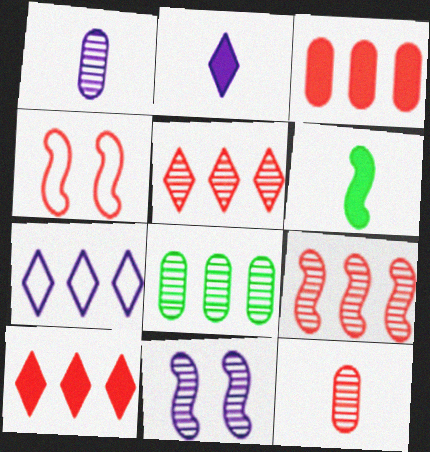[[2, 4, 8], 
[4, 10, 12]]